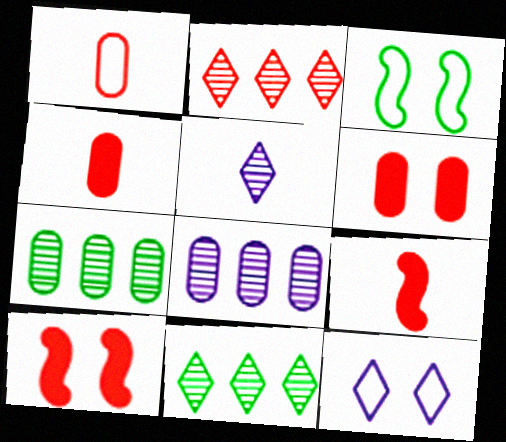[[1, 2, 10], 
[7, 9, 12]]